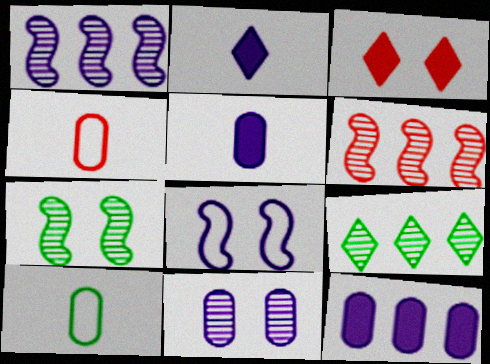[[1, 3, 10], 
[3, 4, 6]]